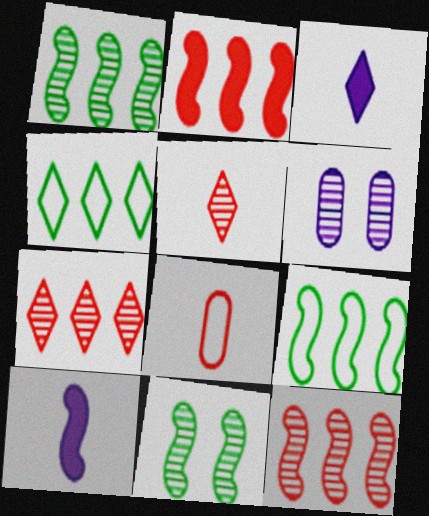[[1, 5, 6]]